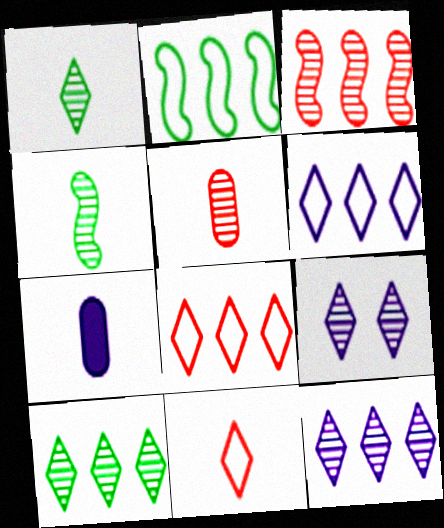[[4, 7, 11]]